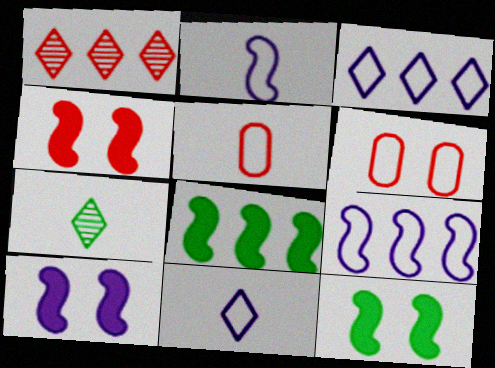[[1, 4, 5], 
[4, 10, 12]]